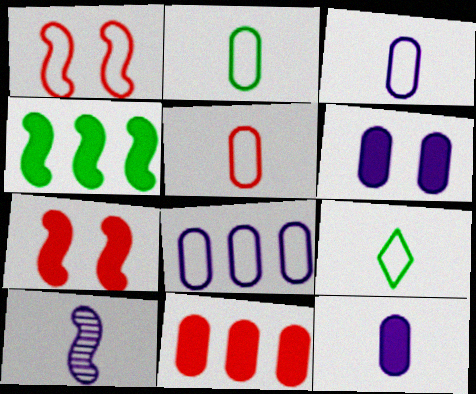[[1, 4, 10], 
[1, 8, 9], 
[2, 3, 5]]